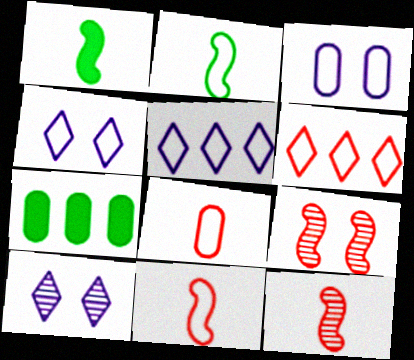[[2, 3, 6], 
[4, 7, 12], 
[7, 10, 11]]